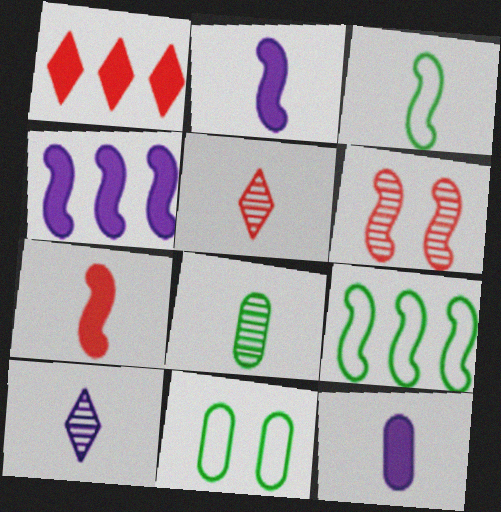[[2, 6, 9], 
[3, 4, 6], 
[3, 5, 12], 
[4, 5, 11]]